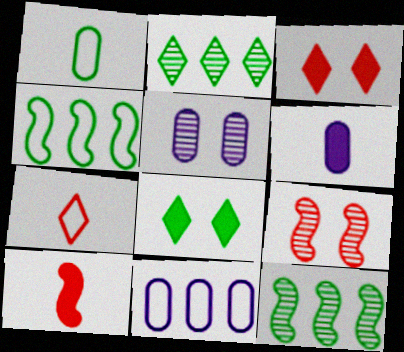[[1, 8, 12], 
[5, 6, 11]]